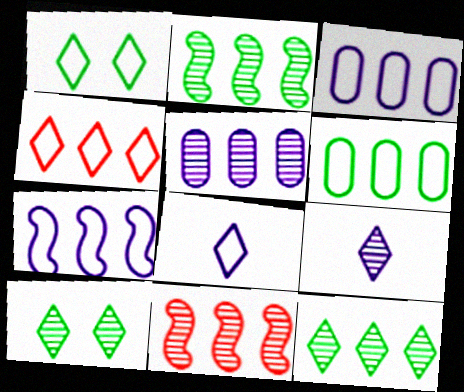[[1, 4, 8], 
[4, 6, 7], 
[5, 11, 12]]